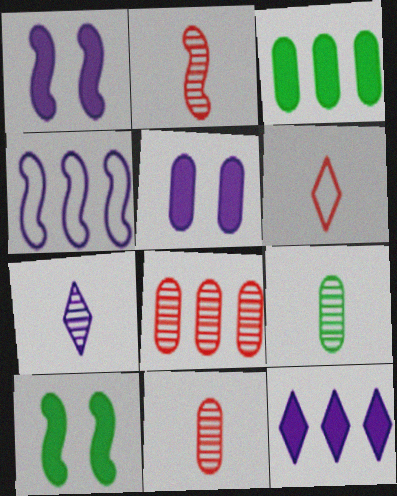[[2, 4, 10], 
[2, 7, 9], 
[4, 5, 7]]